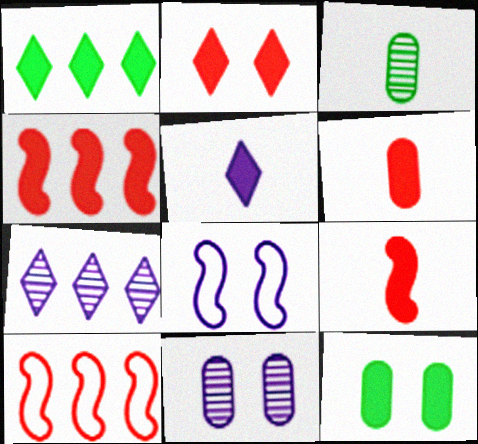[[1, 2, 5], 
[2, 4, 6], 
[4, 5, 12]]